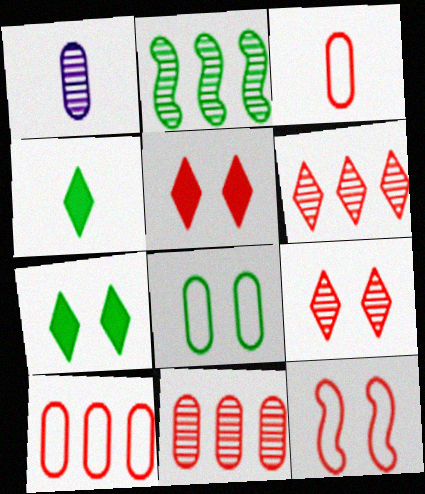[[1, 2, 9], 
[2, 4, 8]]